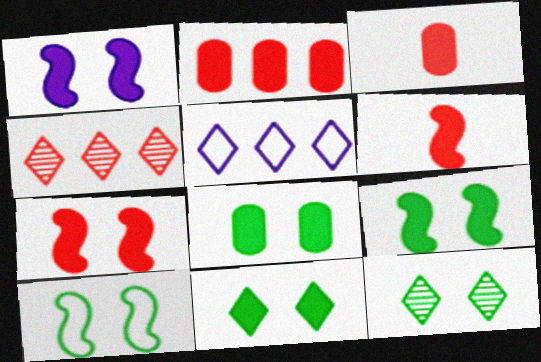[[1, 7, 9], 
[8, 9, 11], 
[8, 10, 12]]